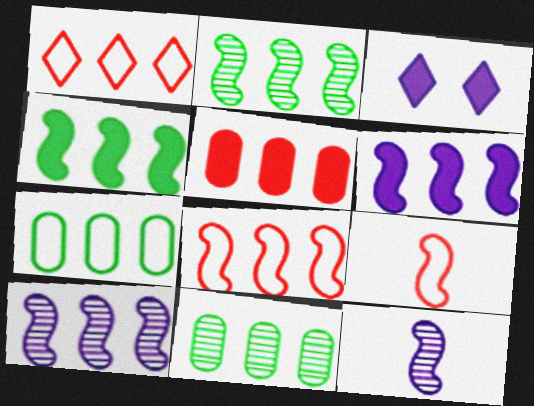[[1, 6, 11], 
[2, 6, 8], 
[3, 9, 11], 
[4, 8, 10]]